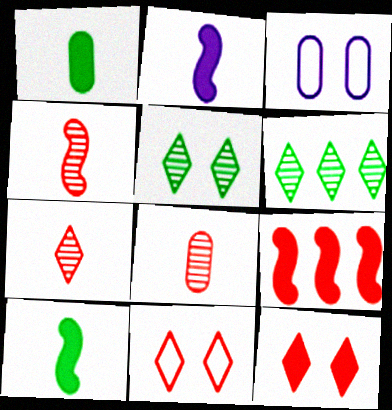[[4, 7, 8], 
[8, 9, 11]]